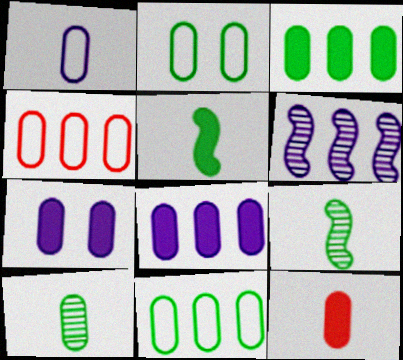[[1, 2, 4], 
[1, 10, 12], 
[2, 3, 10], 
[3, 7, 12], 
[4, 7, 10]]